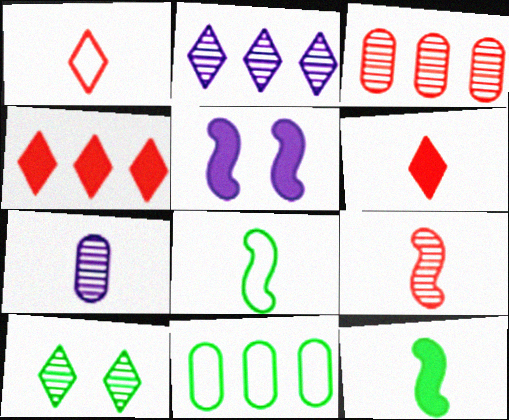[[1, 7, 12], 
[6, 7, 8], 
[10, 11, 12]]